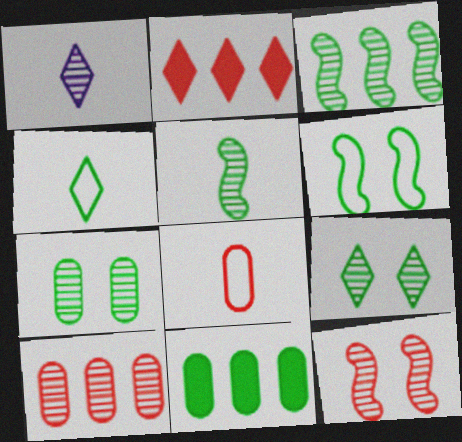[[2, 8, 12]]